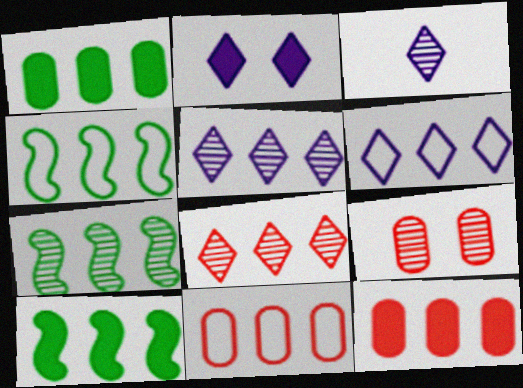[[2, 3, 6], 
[3, 7, 9], 
[4, 5, 12], 
[4, 6, 11], 
[4, 7, 10], 
[5, 10, 11], 
[6, 7, 12]]